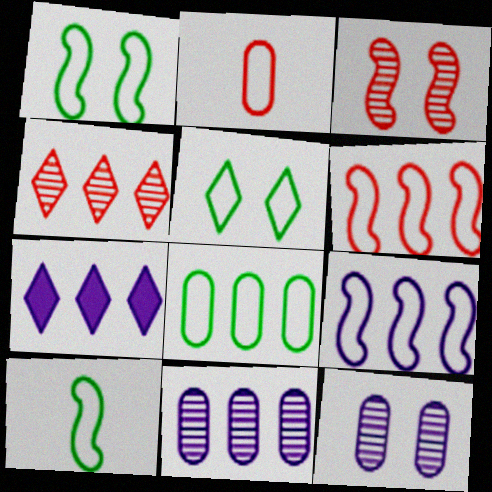[[2, 5, 9], 
[5, 8, 10], 
[7, 9, 11]]